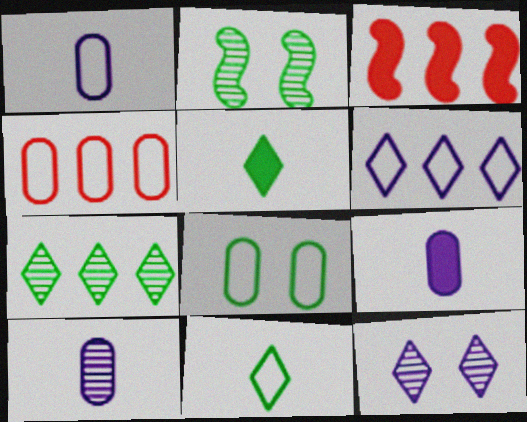[[1, 4, 8], 
[1, 9, 10]]